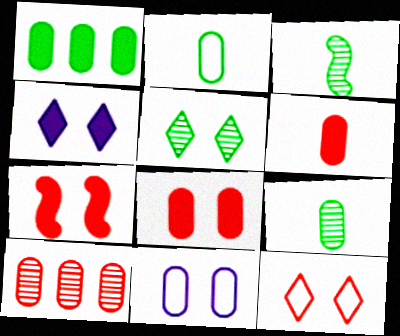[[4, 5, 12], 
[5, 7, 11]]